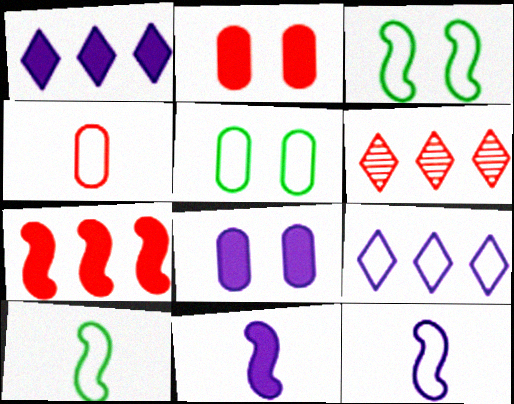[[1, 8, 11], 
[3, 4, 9], 
[5, 6, 11], 
[6, 8, 10]]